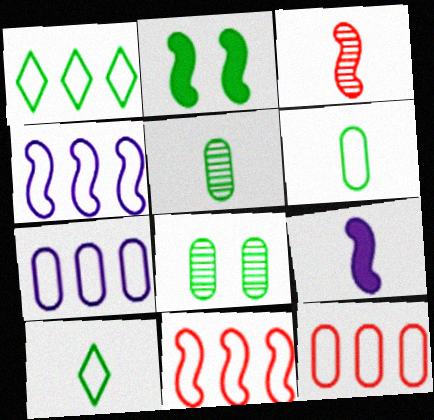[[1, 2, 5], 
[1, 4, 12], 
[1, 7, 11], 
[2, 3, 4]]